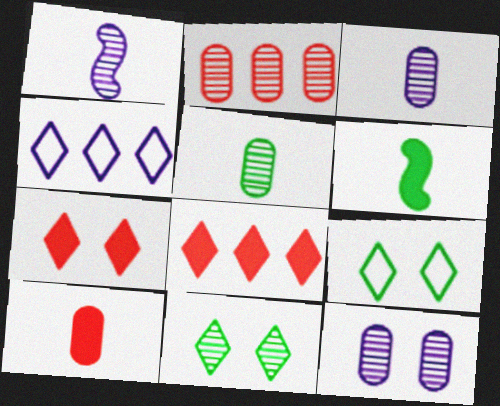[[1, 2, 11], 
[2, 5, 12]]